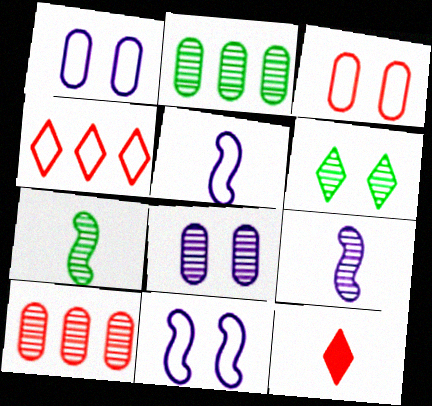[[2, 6, 7], 
[2, 11, 12], 
[6, 9, 10]]